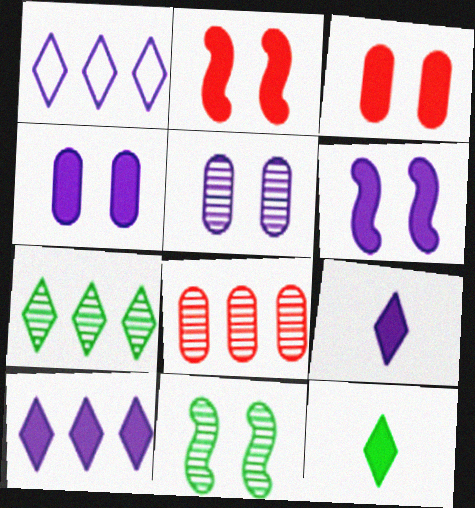[]